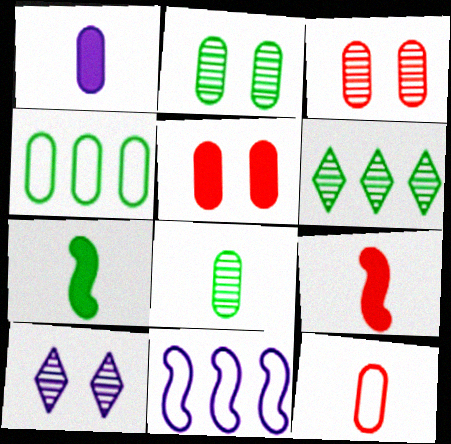[[1, 3, 4], 
[1, 8, 12], 
[1, 10, 11], 
[4, 9, 10]]